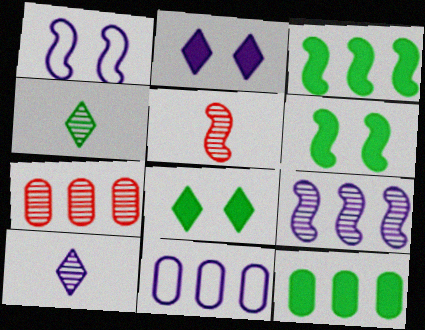[[1, 3, 5], 
[5, 8, 11], 
[7, 11, 12]]